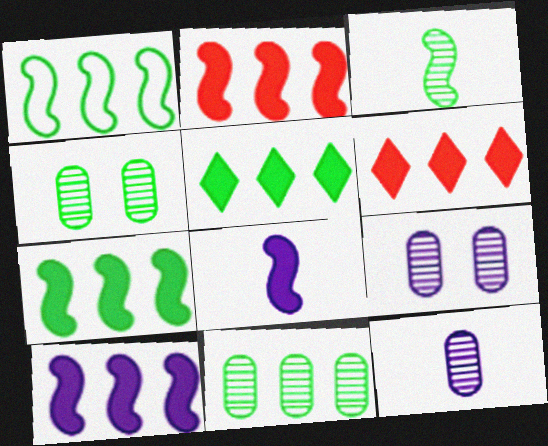[[1, 5, 11], 
[2, 7, 10]]